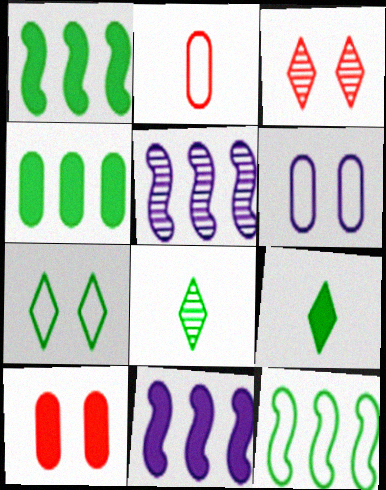[[9, 10, 11]]